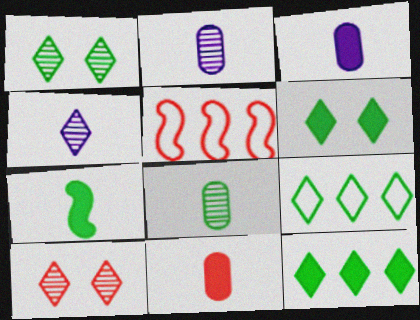[[1, 3, 5], 
[2, 5, 6], 
[5, 10, 11]]